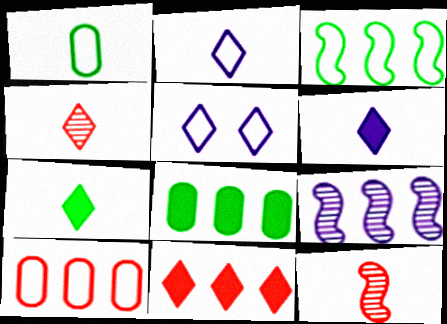[[1, 6, 12], 
[2, 4, 7], 
[5, 8, 12]]